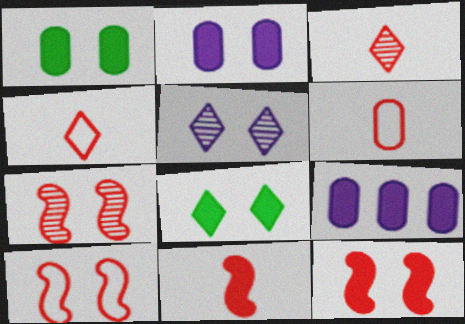[[1, 5, 10], 
[2, 8, 12], 
[3, 6, 11], 
[7, 10, 12], 
[8, 9, 11]]